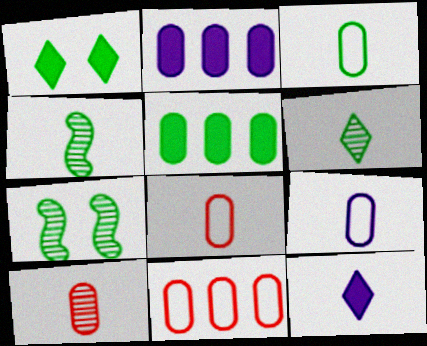[[3, 8, 9], 
[4, 8, 12], 
[7, 11, 12]]